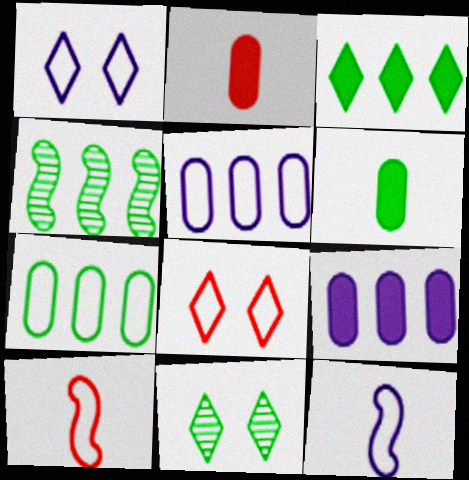[[1, 2, 4], 
[1, 5, 12], 
[1, 7, 10], 
[3, 4, 7], 
[7, 8, 12], 
[9, 10, 11]]